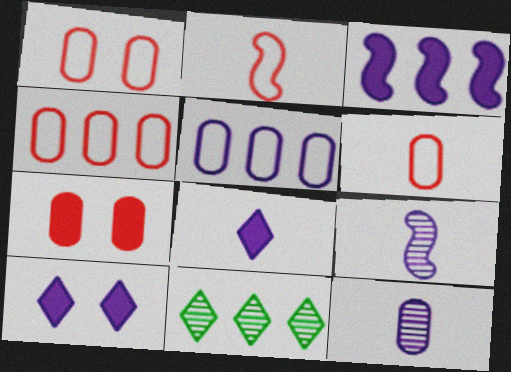[[1, 4, 6], 
[3, 4, 11], 
[5, 9, 10]]